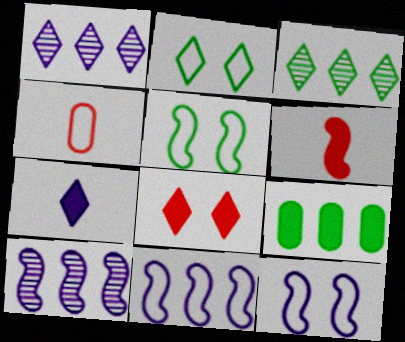[[2, 4, 11], 
[5, 6, 10]]